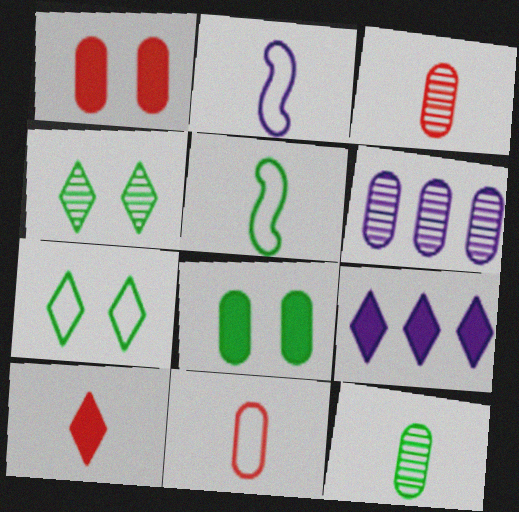[[2, 10, 12], 
[6, 8, 11]]